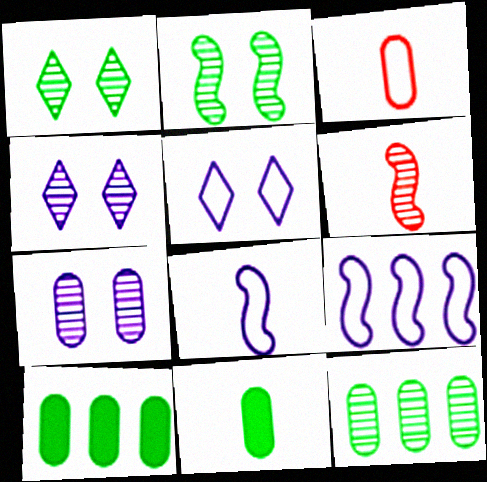[[3, 7, 10], 
[4, 6, 12], 
[5, 6, 10]]